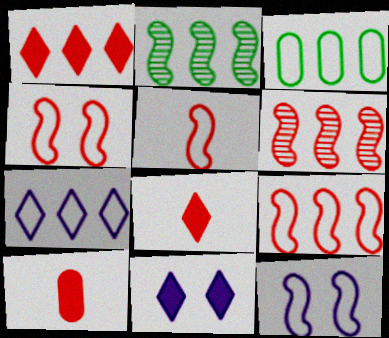[[3, 7, 9], 
[4, 5, 9]]